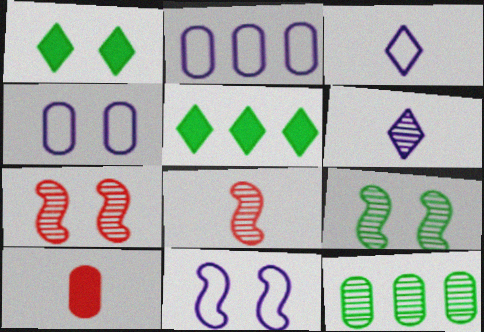[[1, 2, 8], 
[1, 4, 7], 
[2, 3, 11], 
[4, 5, 8], 
[4, 10, 12], 
[6, 7, 12]]